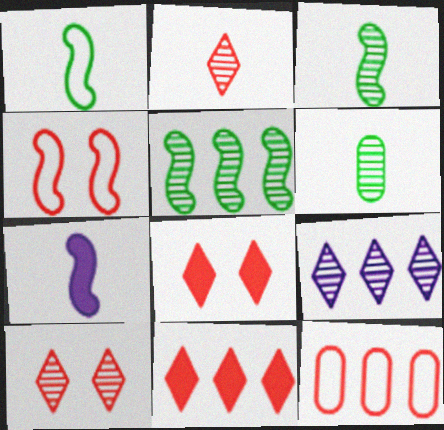[[4, 5, 7]]